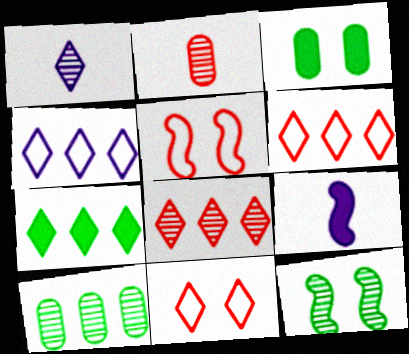[[1, 7, 11], 
[4, 7, 8], 
[9, 10, 11]]